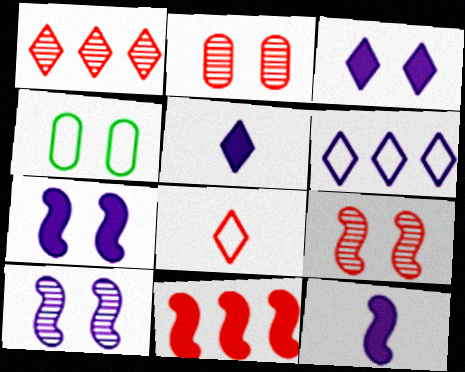[[1, 4, 12], 
[2, 8, 11], 
[3, 4, 9]]